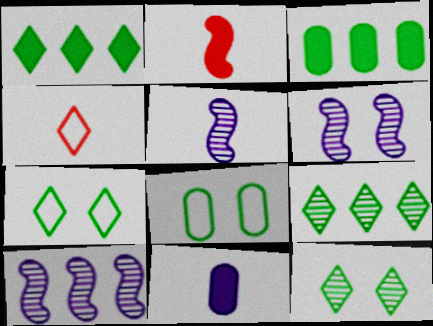[[3, 4, 6], 
[5, 6, 10]]